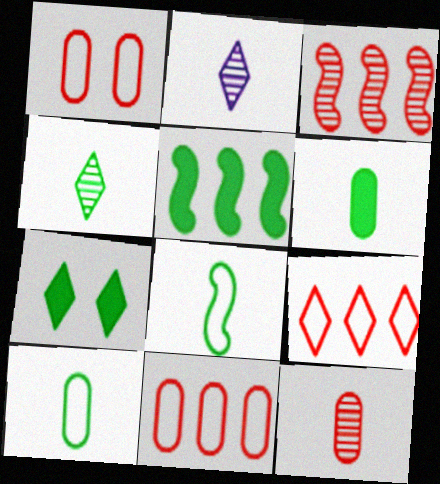[[1, 2, 5], 
[2, 7, 9], 
[4, 6, 8], 
[5, 6, 7]]